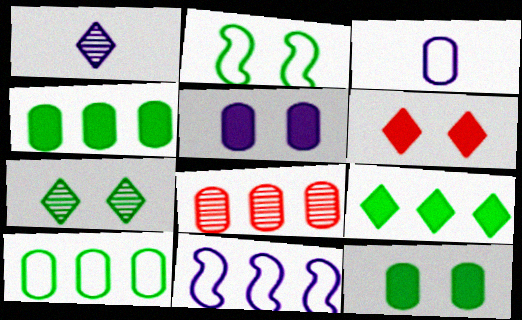[[1, 5, 11], 
[2, 7, 12], 
[3, 8, 12], 
[8, 9, 11]]